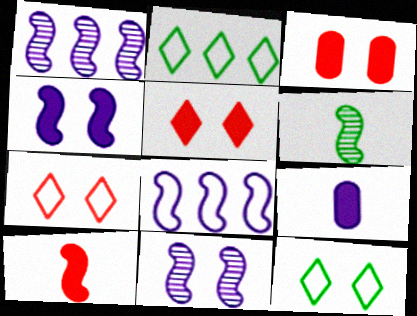[[3, 11, 12]]